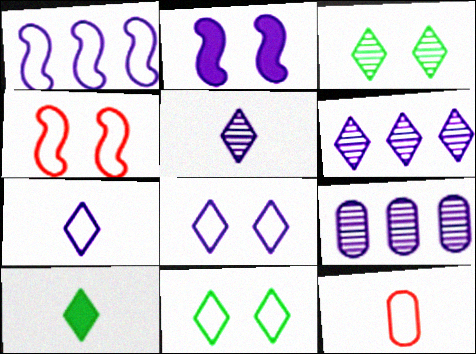[[1, 11, 12], 
[2, 7, 9], 
[4, 9, 10]]